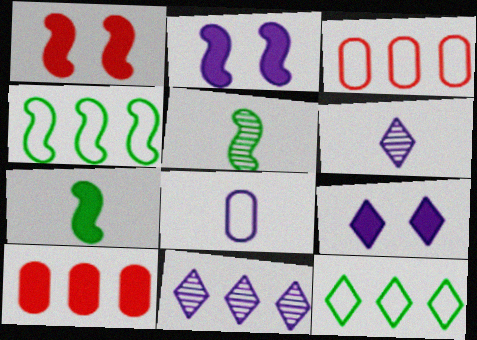[[2, 8, 11], 
[3, 5, 9], 
[4, 10, 11], 
[7, 9, 10]]